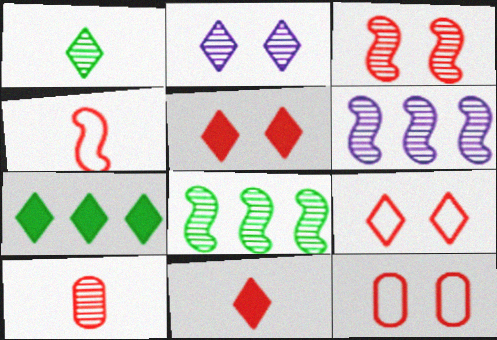[[2, 8, 10], 
[3, 5, 12], 
[4, 10, 11]]